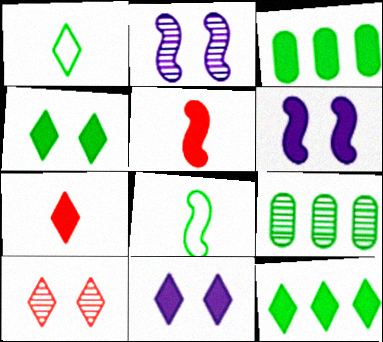[[3, 5, 11], 
[3, 6, 7], 
[4, 8, 9], 
[7, 11, 12]]